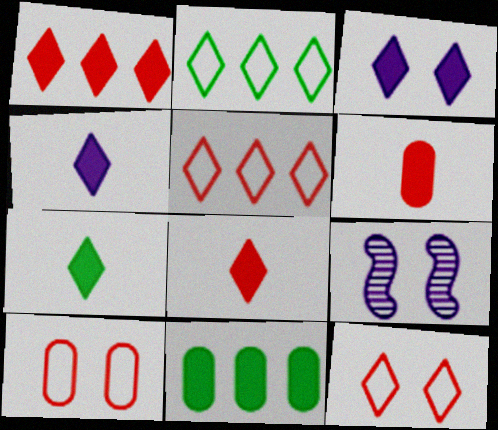[[1, 3, 7], 
[2, 6, 9], 
[4, 7, 8]]